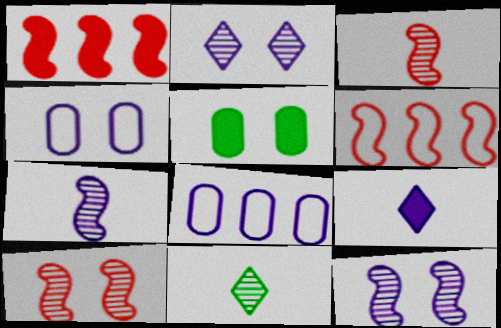[[1, 4, 11], 
[1, 5, 9], 
[8, 9, 12]]